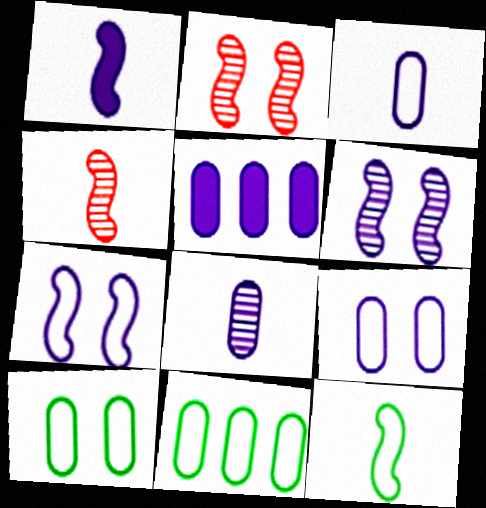[[1, 4, 12], 
[5, 8, 9]]